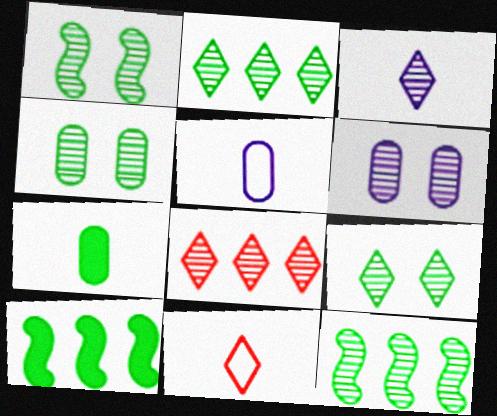[[1, 4, 9], 
[3, 8, 9], 
[6, 10, 11]]